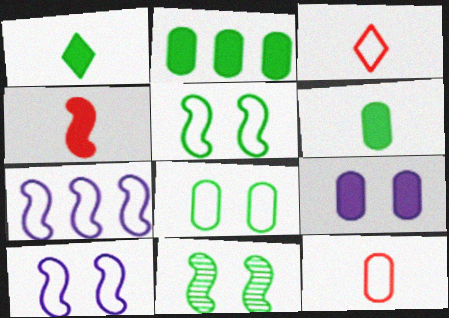[[3, 7, 8], 
[4, 7, 11]]